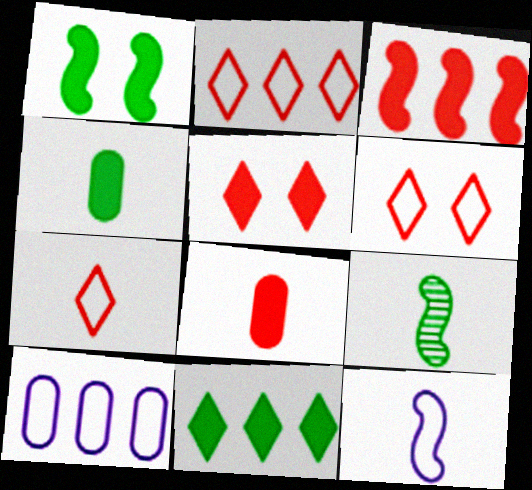[[1, 4, 11], 
[2, 6, 7], 
[3, 5, 8], 
[5, 9, 10]]